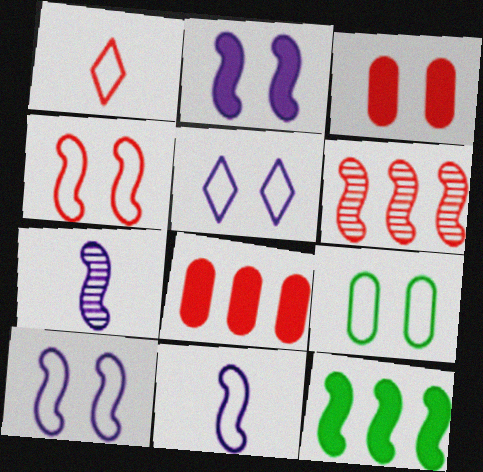[[1, 3, 6], 
[4, 5, 9], 
[4, 7, 12]]